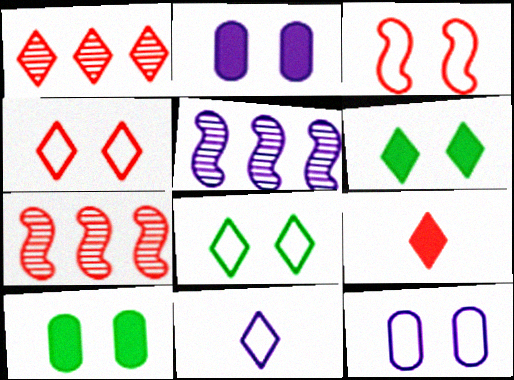[[1, 4, 9], 
[1, 6, 11], 
[2, 5, 11], 
[3, 8, 12], 
[7, 10, 11]]